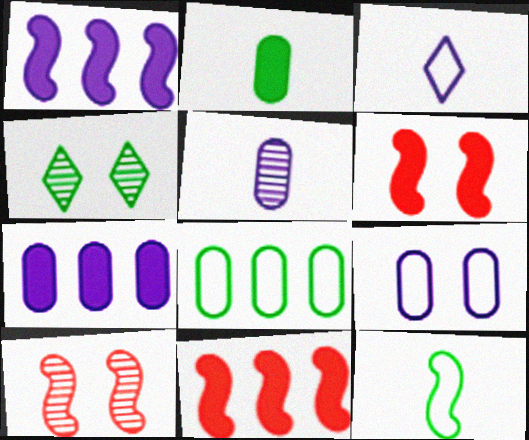[[1, 10, 12], 
[4, 6, 9], 
[5, 7, 9]]